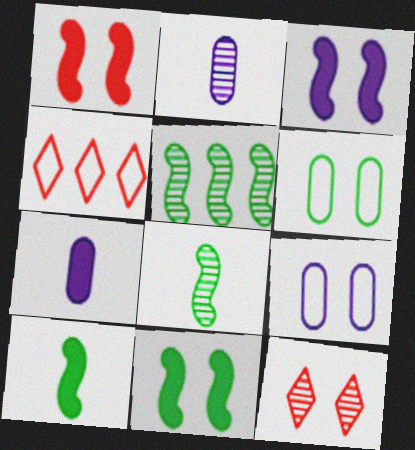[[1, 3, 11], 
[2, 4, 11], 
[2, 5, 12], 
[3, 6, 12], 
[9, 11, 12]]